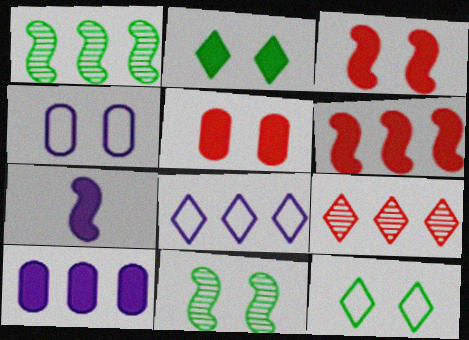[]